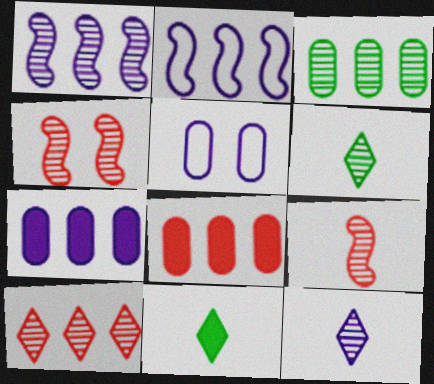[[1, 3, 10], 
[3, 4, 12]]